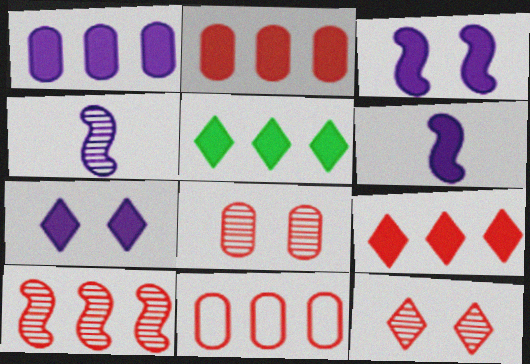[[1, 6, 7], 
[9, 10, 11]]